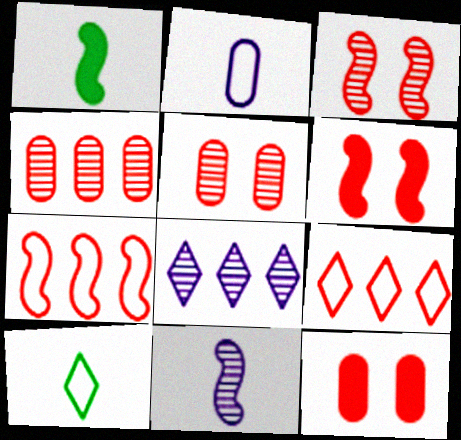[]